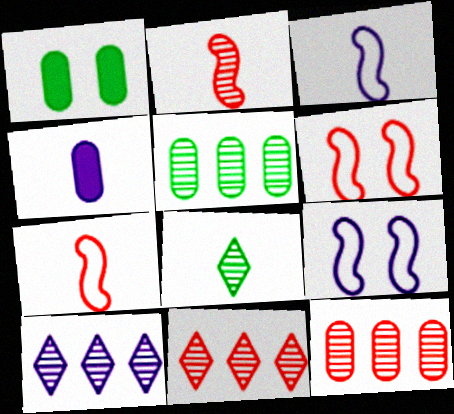[[1, 3, 11], 
[1, 7, 10], 
[4, 7, 8], 
[4, 9, 10]]